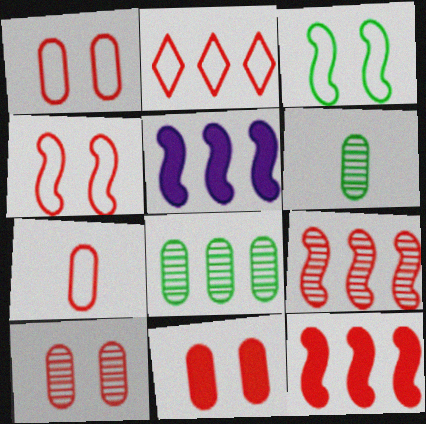[[1, 10, 11], 
[2, 4, 7], 
[2, 5, 8]]